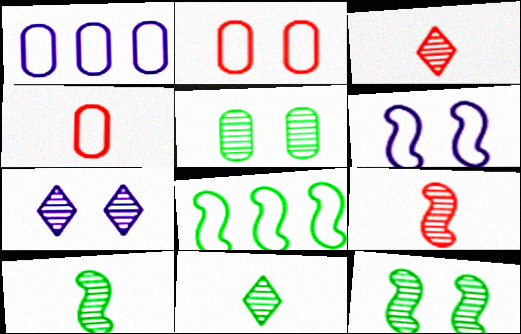[]